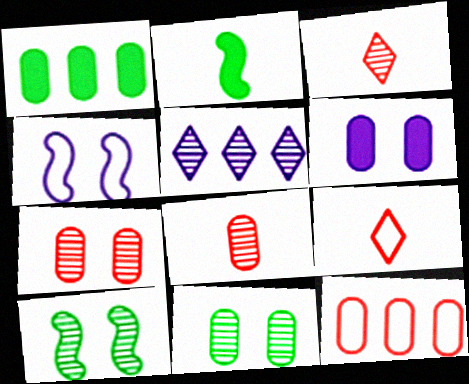[[1, 3, 4], 
[5, 8, 10]]